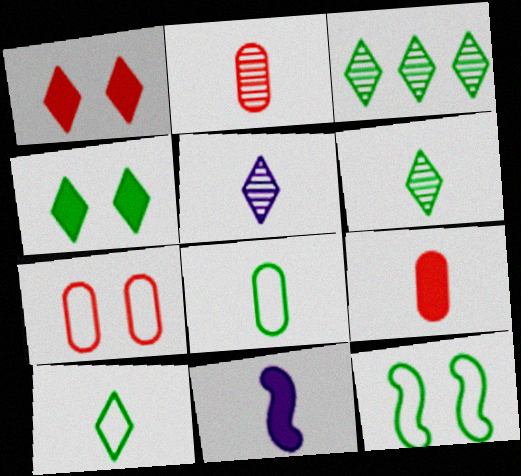[[2, 10, 11], 
[3, 4, 10], 
[3, 7, 11]]